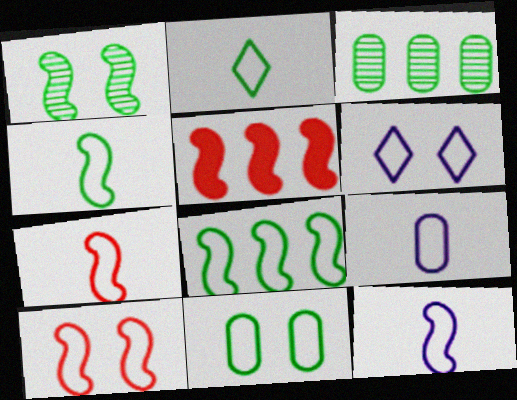[[1, 5, 12], 
[2, 7, 9], 
[2, 8, 11], 
[4, 7, 12], 
[6, 10, 11], 
[8, 10, 12]]